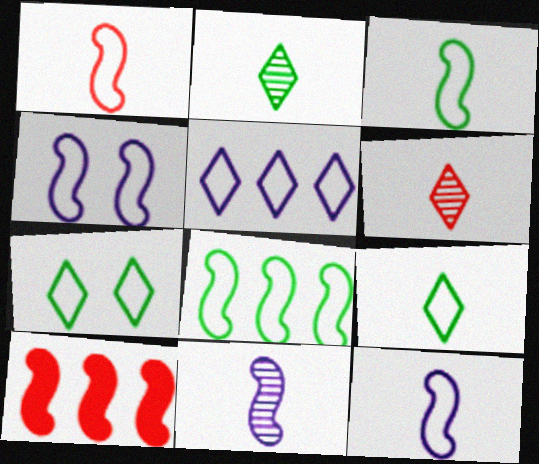[[1, 3, 12], 
[1, 4, 8]]